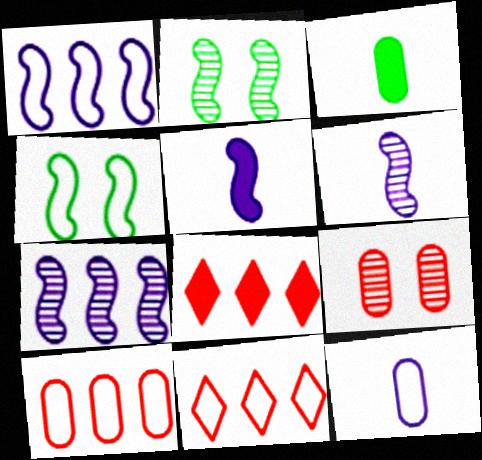[[2, 8, 12], 
[4, 11, 12]]